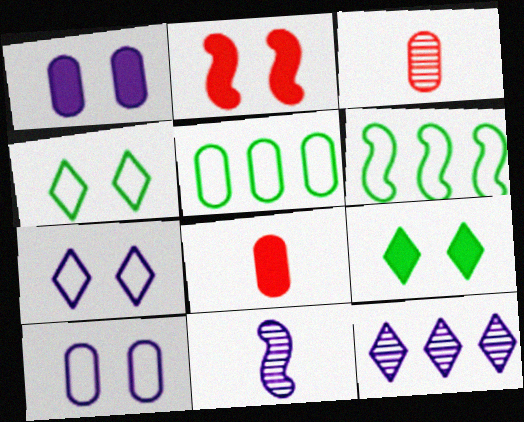[[1, 2, 9], 
[1, 3, 5], 
[2, 6, 11]]